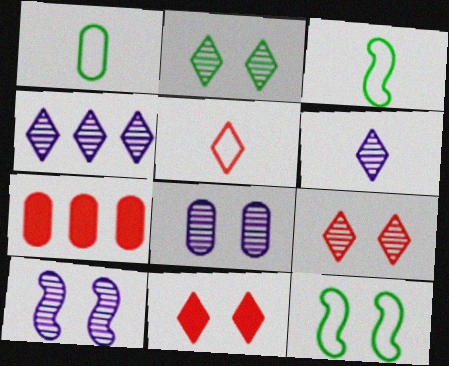[[1, 7, 8], 
[6, 7, 12], 
[8, 11, 12]]